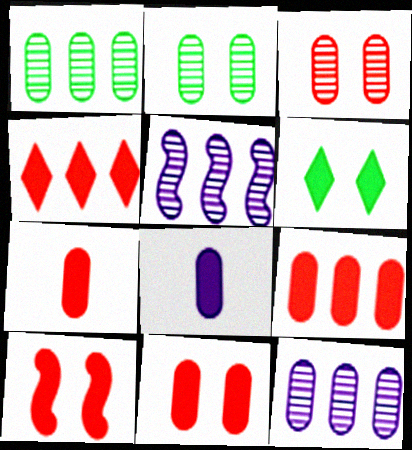[[4, 7, 10], 
[7, 9, 11]]